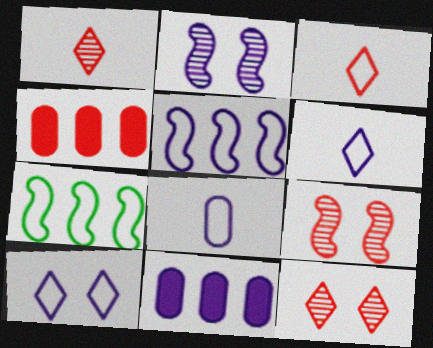[[2, 6, 11], 
[3, 4, 9], 
[5, 8, 10]]